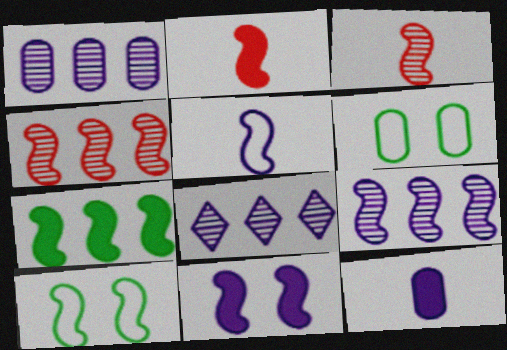[[1, 8, 9], 
[2, 6, 8], 
[2, 7, 11], 
[2, 9, 10], 
[5, 9, 11]]